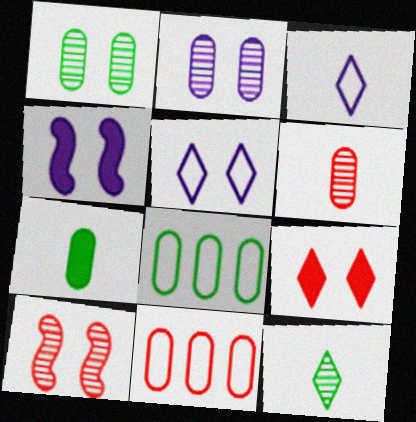[[1, 7, 8], 
[2, 4, 5], 
[2, 7, 11], 
[4, 11, 12]]